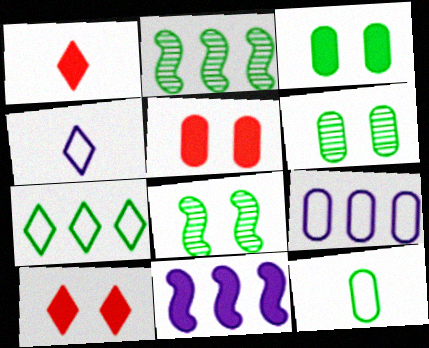[[1, 3, 11], 
[1, 8, 9], 
[2, 4, 5]]